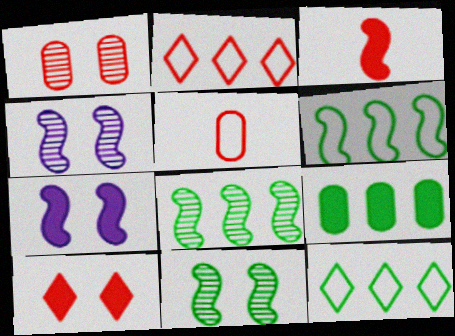[[1, 2, 3], 
[3, 4, 6], 
[8, 9, 12]]